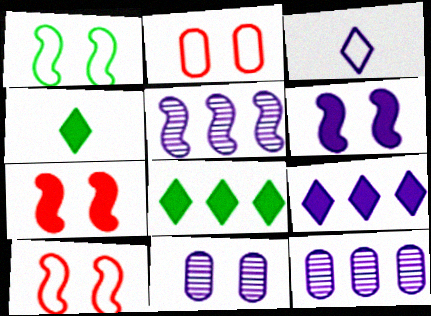[[2, 4, 5], 
[3, 6, 12], 
[4, 10, 12]]